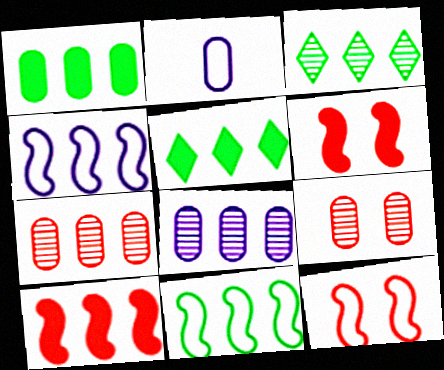[[1, 2, 9], 
[1, 3, 11], 
[2, 3, 6], 
[4, 5, 7]]